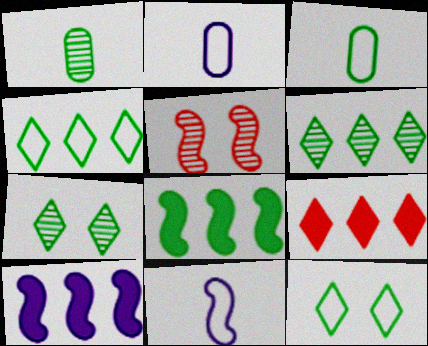[[1, 8, 12], 
[3, 7, 8], 
[5, 8, 11]]